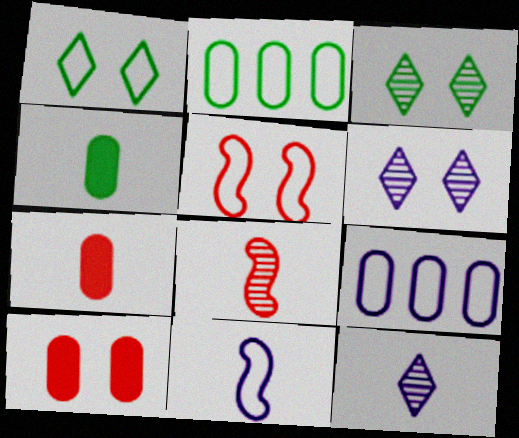[]